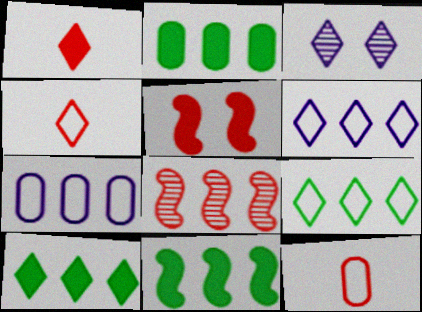[[1, 3, 9], 
[2, 6, 8], 
[2, 10, 11], 
[3, 4, 10], 
[3, 11, 12], 
[7, 8, 10]]